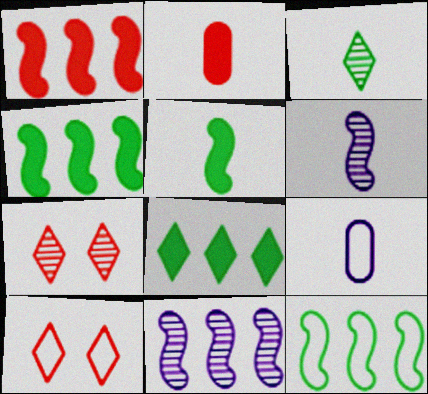[[1, 11, 12], 
[4, 7, 9], 
[9, 10, 12]]